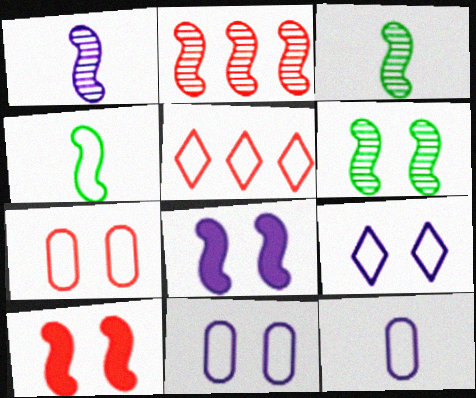[[1, 2, 6], 
[2, 4, 8], 
[4, 5, 11]]